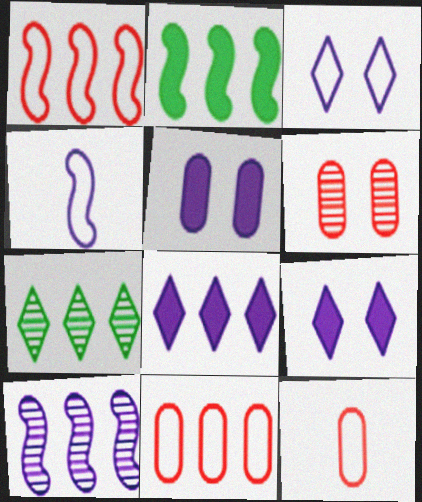[[1, 2, 10]]